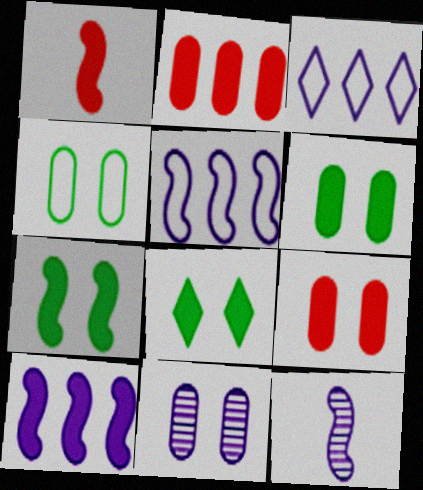[[1, 7, 10], 
[4, 9, 11], 
[6, 7, 8]]